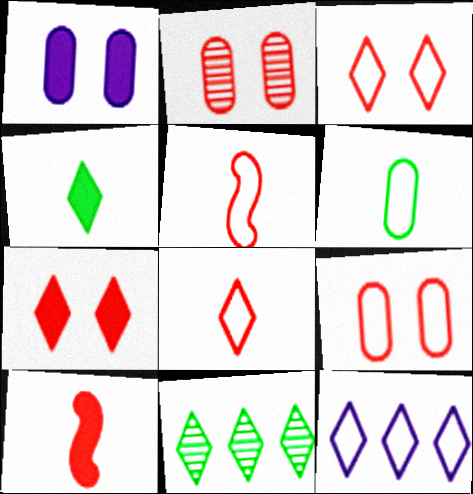[[1, 5, 11]]